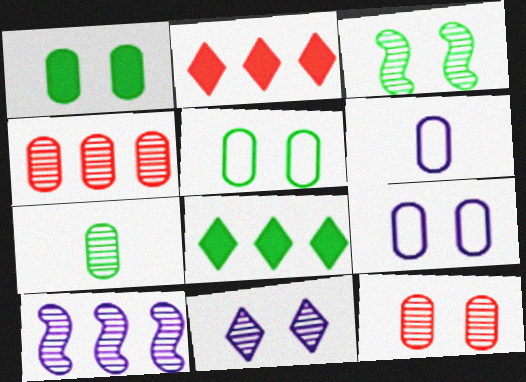[[1, 4, 6], 
[1, 9, 12], 
[2, 3, 6], 
[3, 11, 12]]